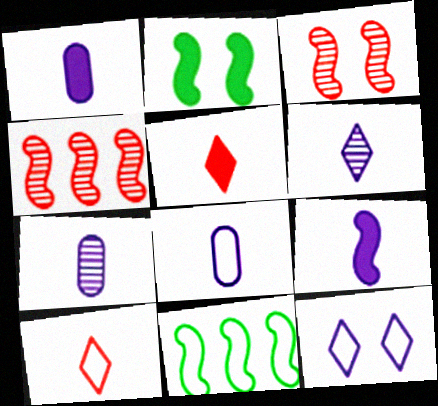[[1, 7, 8], 
[3, 9, 11], 
[6, 8, 9]]